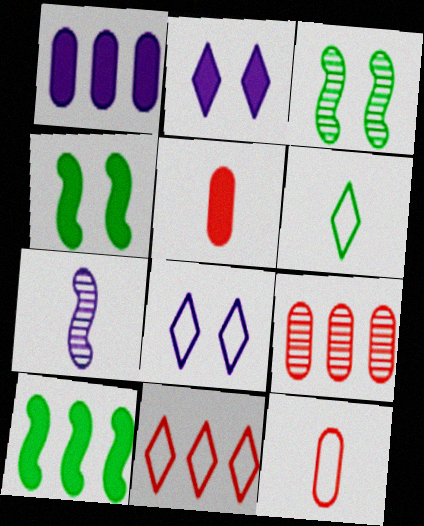[[1, 7, 8], 
[2, 5, 10], 
[5, 6, 7], 
[6, 8, 11]]